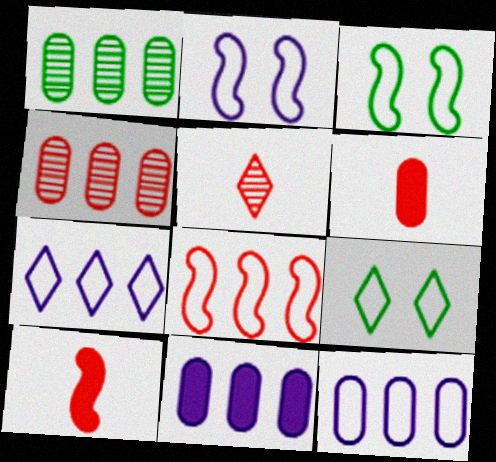[[3, 5, 11]]